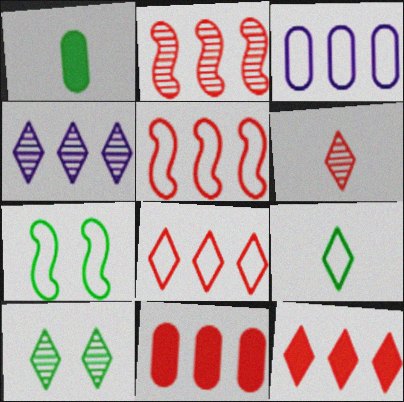[[2, 8, 11], 
[4, 6, 10]]